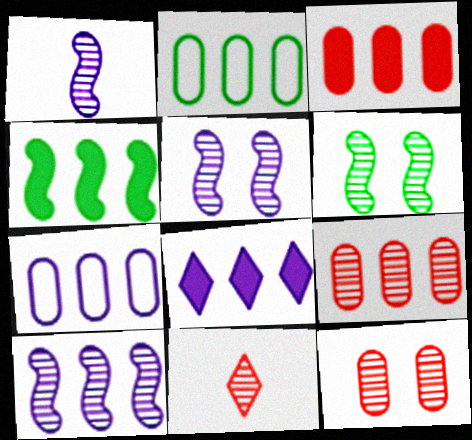[[1, 5, 10], 
[3, 4, 8], 
[7, 8, 10]]